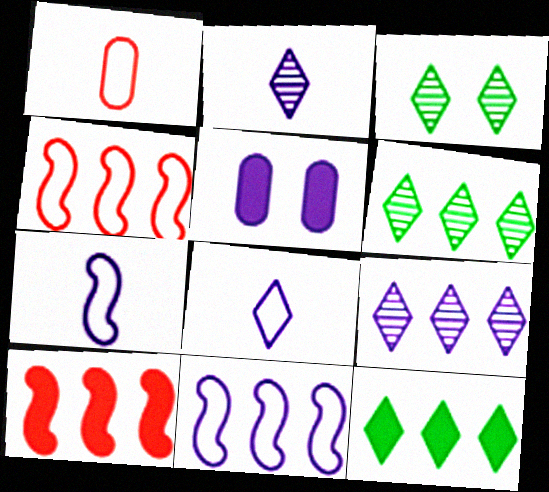[[2, 5, 11], 
[5, 7, 9]]